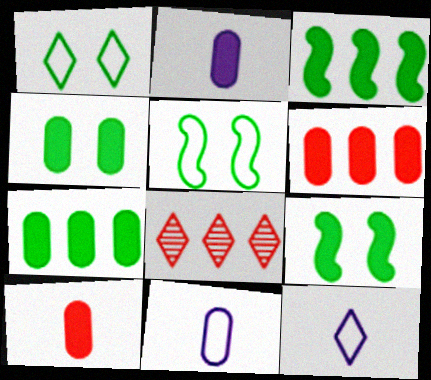[[2, 4, 6], 
[2, 5, 8], 
[8, 9, 11]]